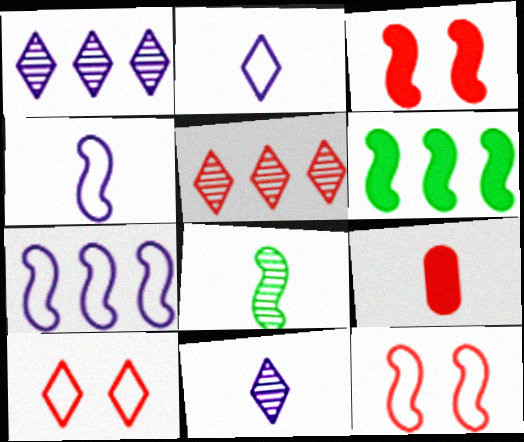[[2, 8, 9], 
[3, 7, 8], 
[5, 9, 12]]